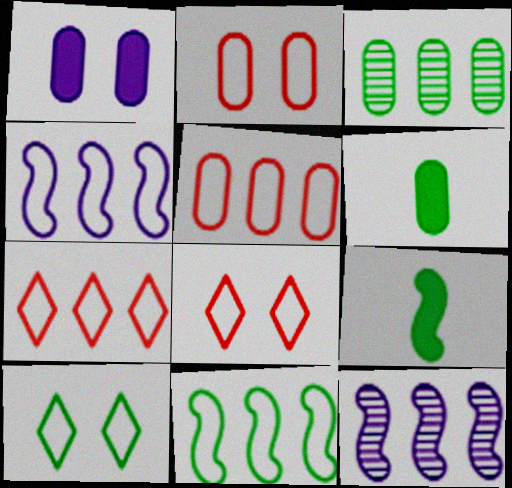[[3, 9, 10], 
[6, 8, 12]]